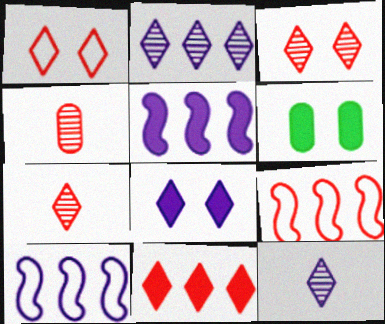[[1, 7, 11], 
[6, 7, 10], 
[6, 9, 12]]